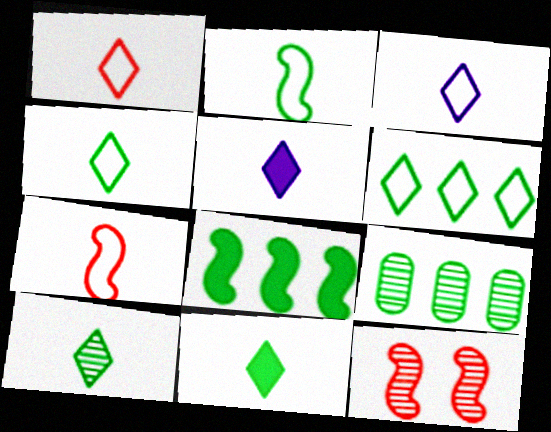[[1, 3, 4], 
[1, 5, 10], 
[4, 10, 11], 
[6, 8, 9]]